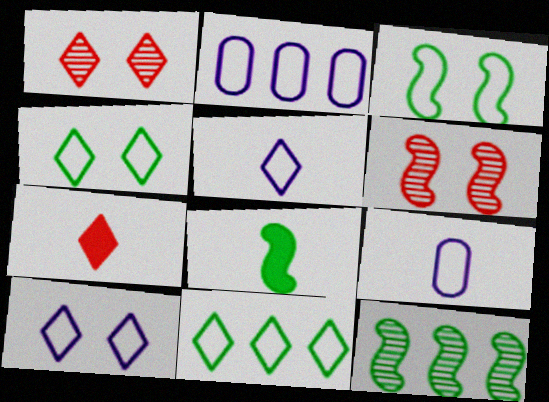[[1, 2, 8], 
[3, 8, 12]]